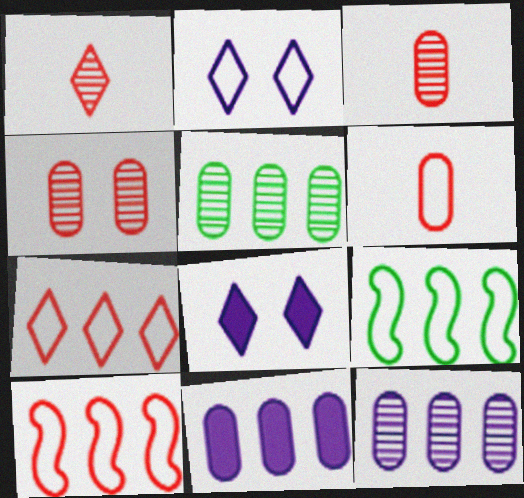[[2, 6, 9], 
[3, 8, 9]]